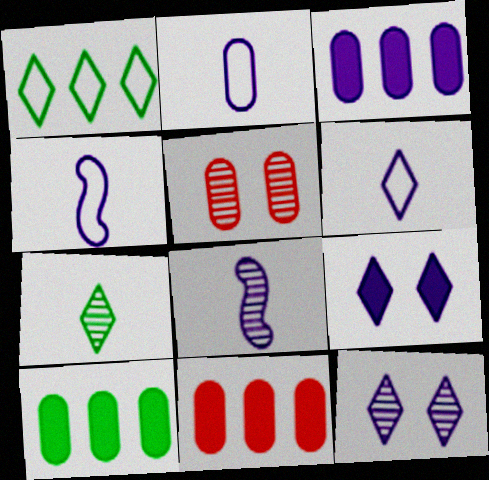[[2, 4, 6], 
[2, 5, 10], 
[3, 4, 12], 
[3, 10, 11]]